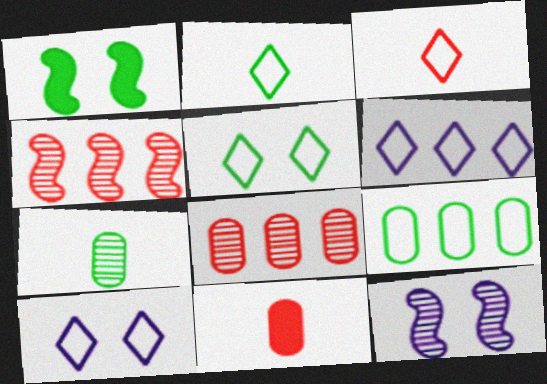[[3, 5, 6]]